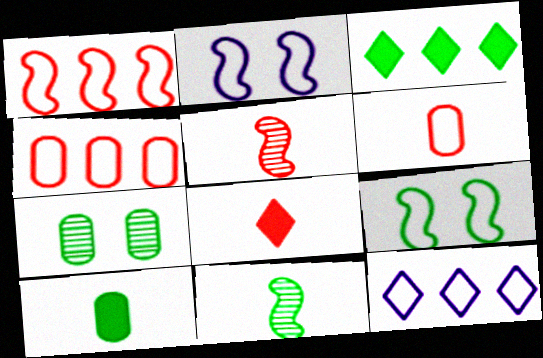[[5, 6, 8], 
[6, 9, 12]]